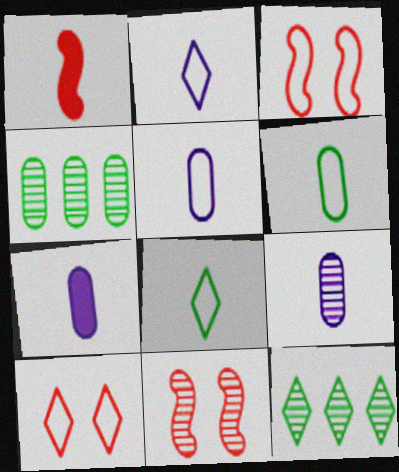[[1, 8, 9], 
[3, 7, 12], 
[5, 7, 9], 
[9, 11, 12]]